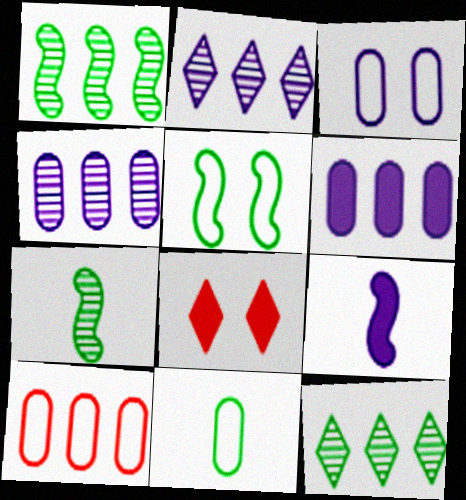[[2, 3, 9], 
[3, 10, 11]]